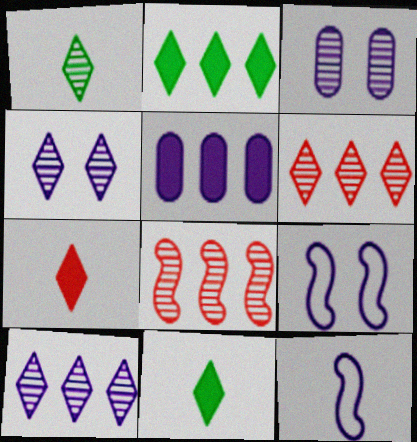[[1, 3, 8], 
[1, 4, 6], 
[4, 5, 12]]